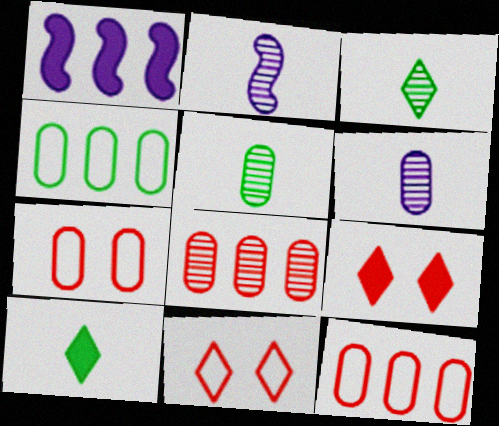[[1, 3, 7], 
[1, 5, 11], 
[2, 4, 9]]